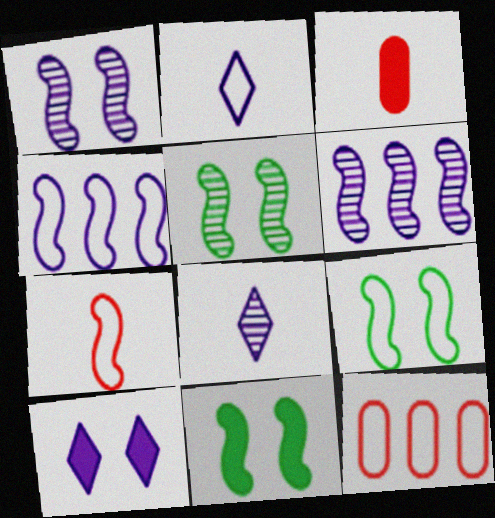[[2, 9, 12], 
[4, 7, 9], 
[5, 9, 11], 
[6, 7, 11], 
[8, 11, 12]]